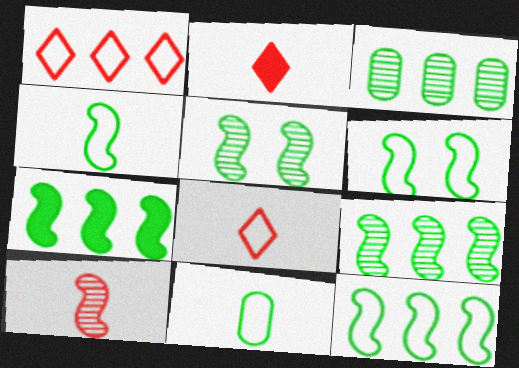[[4, 5, 7], 
[4, 6, 12], 
[7, 9, 12]]